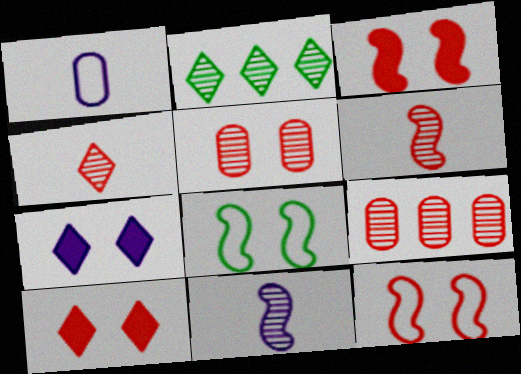[[1, 2, 3], 
[2, 5, 11], 
[5, 7, 8], 
[5, 10, 12]]